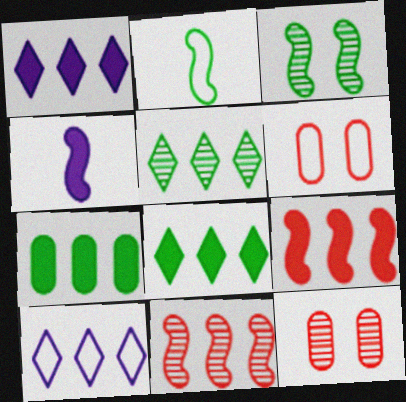[[1, 2, 12], 
[1, 7, 9], 
[2, 6, 10], 
[4, 5, 6], 
[7, 10, 11]]